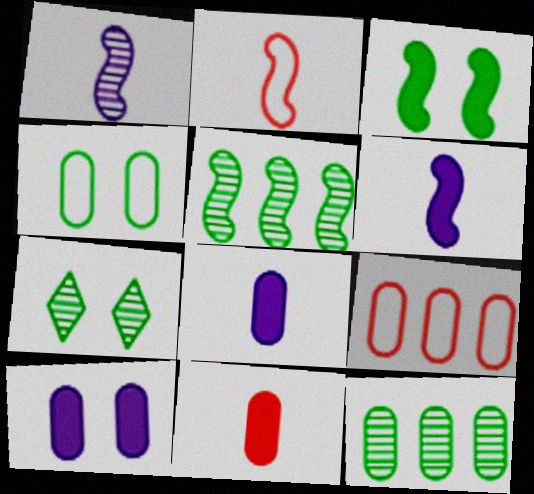[[3, 4, 7], 
[6, 7, 9]]